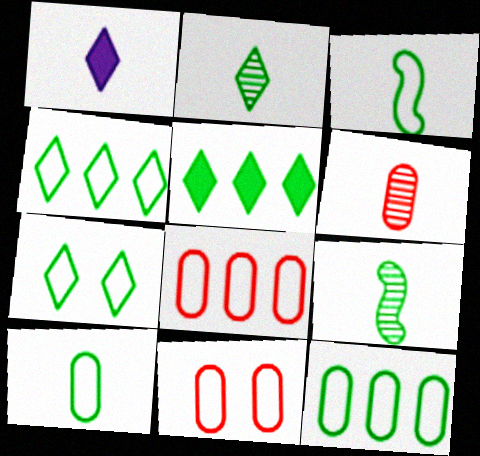[[1, 3, 6], 
[2, 5, 7], 
[3, 7, 12]]